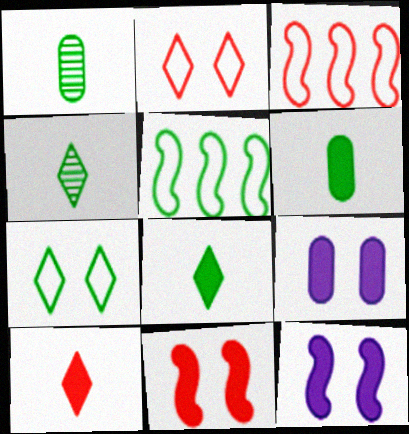[[3, 4, 9]]